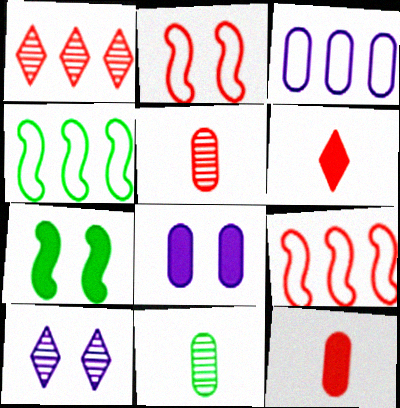[[1, 2, 12], 
[4, 10, 12]]